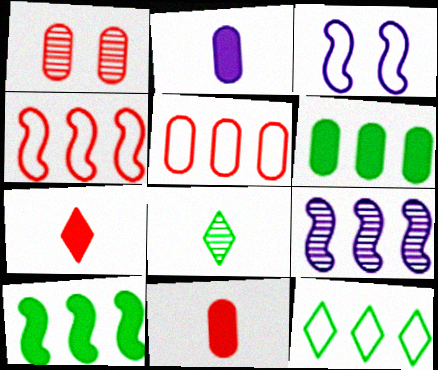[[1, 4, 7], 
[1, 5, 11], 
[1, 8, 9], 
[4, 9, 10]]